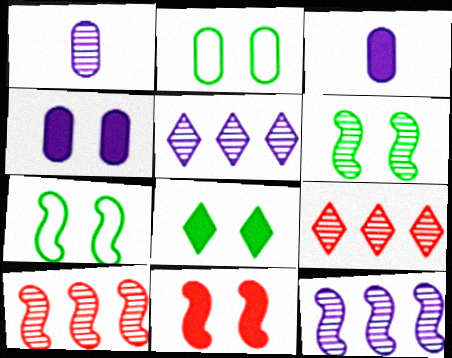[[1, 6, 9], 
[2, 6, 8], 
[3, 7, 9], 
[4, 8, 11]]